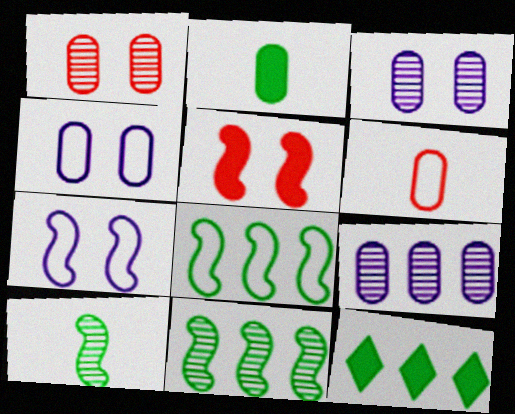[]